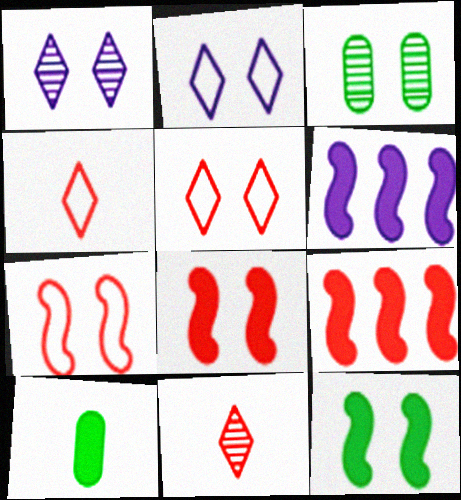[[2, 3, 8], 
[3, 4, 6]]